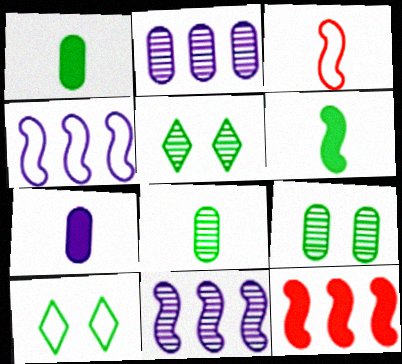[]